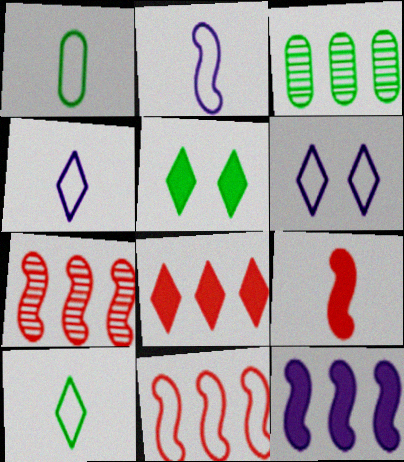[[1, 6, 11], 
[3, 6, 9]]